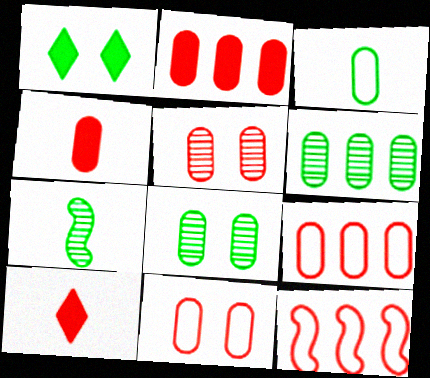[[4, 5, 9], 
[5, 10, 12]]